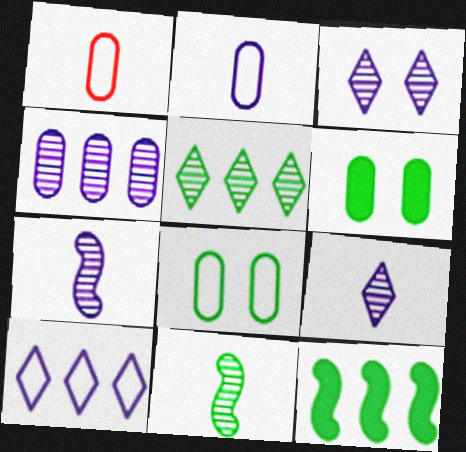[[1, 3, 12], 
[1, 4, 6], 
[3, 4, 7]]